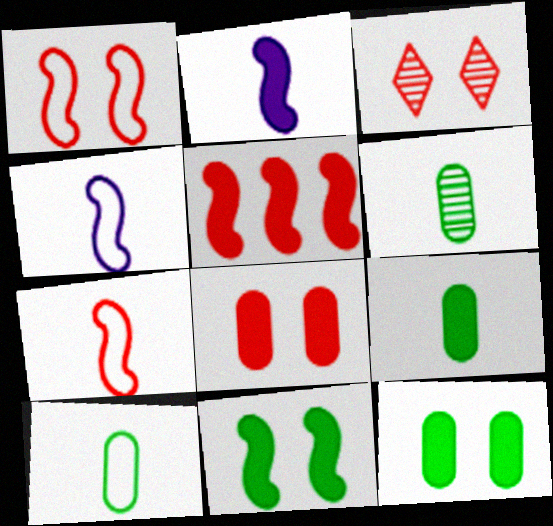[[1, 3, 8], 
[2, 5, 11], 
[6, 9, 10]]